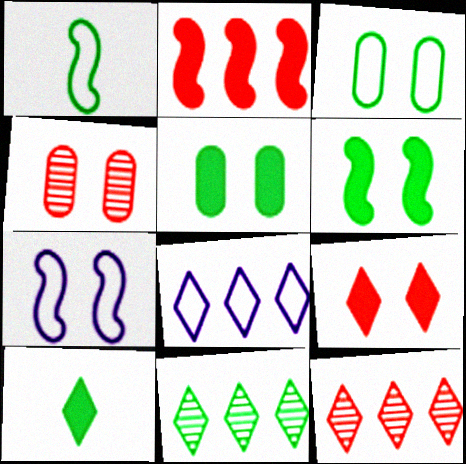[[1, 5, 11]]